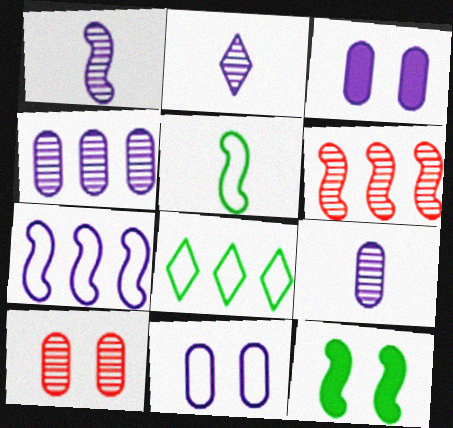[[1, 2, 9], 
[2, 3, 7]]